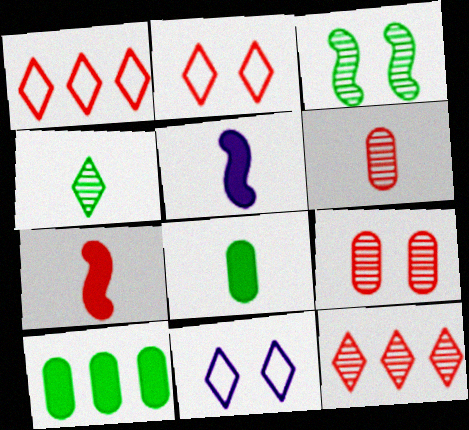[[1, 7, 9]]